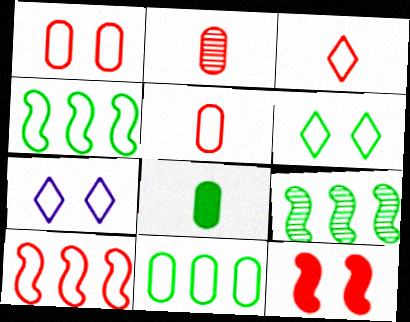[[1, 3, 10], 
[4, 5, 7], 
[6, 8, 9]]